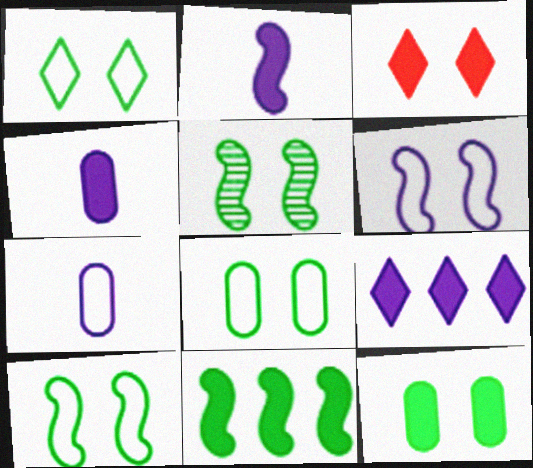[[1, 5, 12], 
[1, 8, 10], 
[3, 4, 11]]